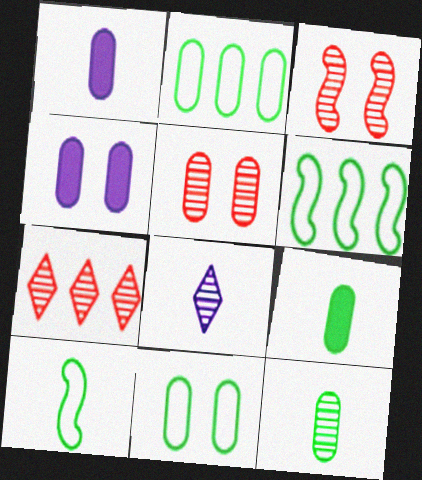[[1, 2, 5], 
[4, 5, 11], 
[4, 7, 10]]